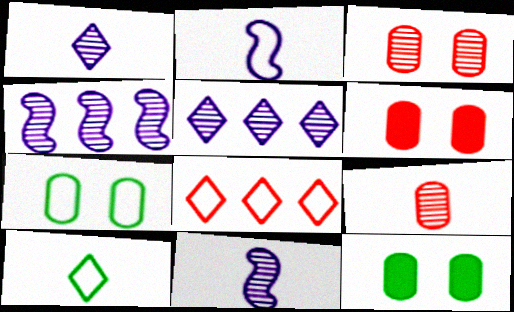[[2, 7, 8], 
[4, 6, 10], 
[8, 11, 12]]